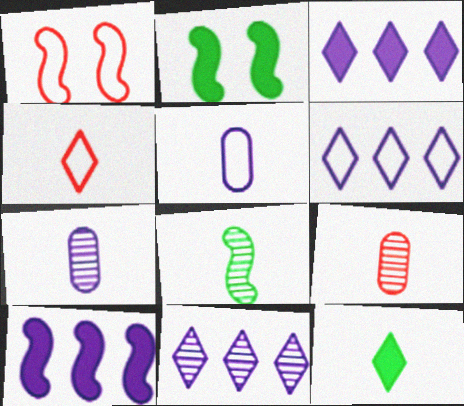[[1, 8, 10], 
[2, 6, 9], 
[3, 6, 11]]